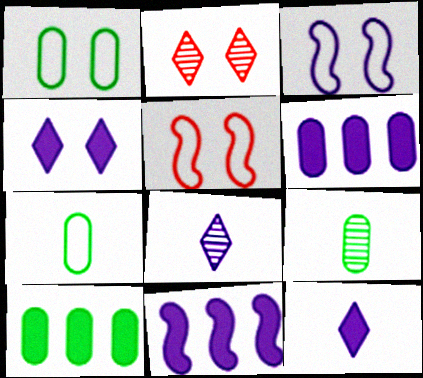[[1, 9, 10], 
[2, 7, 11], 
[3, 6, 8], 
[5, 8, 10]]